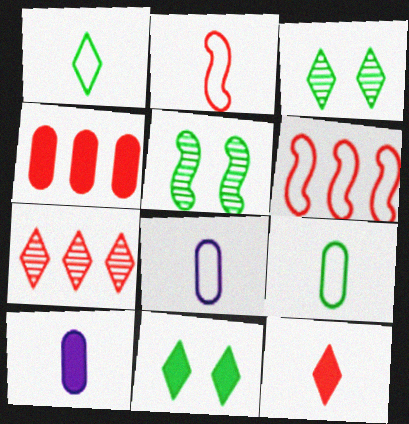[[1, 2, 8], 
[3, 6, 10], 
[4, 6, 7]]